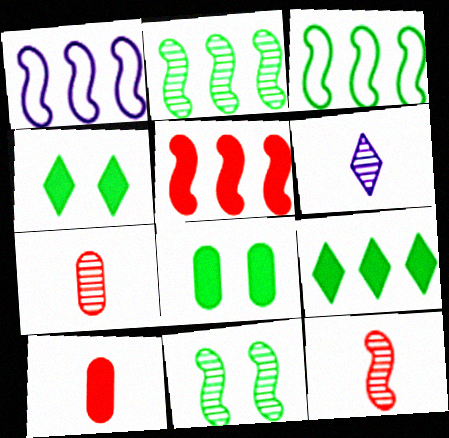[[1, 2, 5], 
[1, 4, 7]]